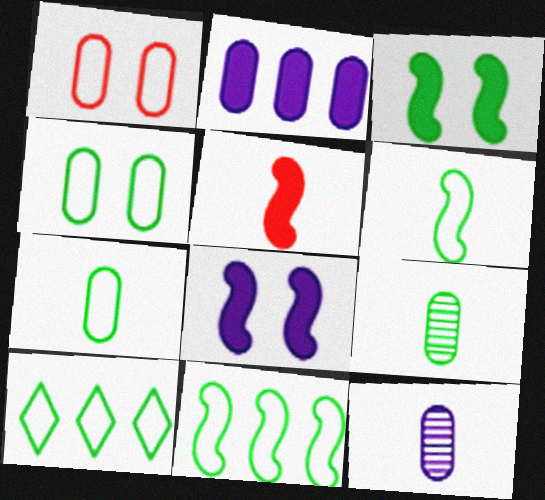[[1, 2, 9], 
[3, 9, 10], 
[4, 6, 10]]